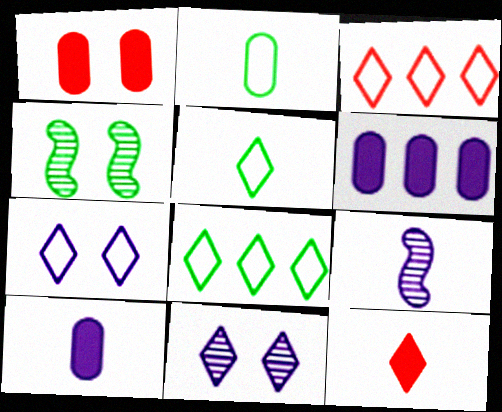[[1, 4, 7], 
[1, 8, 9], 
[2, 9, 12], 
[3, 4, 10], 
[3, 5, 7], 
[6, 7, 9], 
[8, 11, 12]]